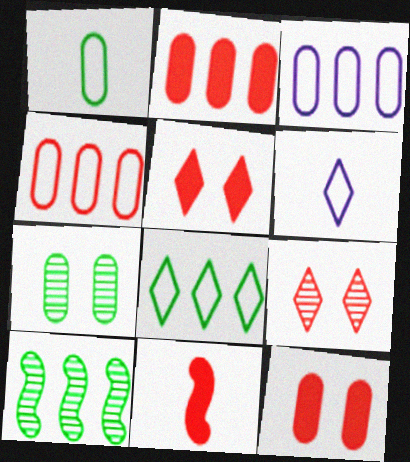[[2, 5, 11], 
[4, 9, 11], 
[6, 10, 12]]